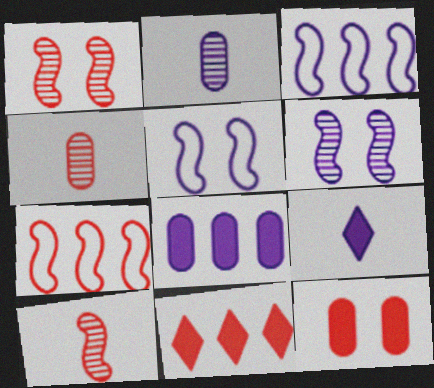[]